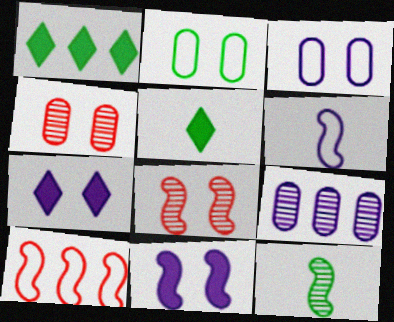[[1, 2, 12], 
[1, 4, 6], 
[1, 9, 10], 
[2, 7, 8], 
[6, 7, 9], 
[10, 11, 12]]